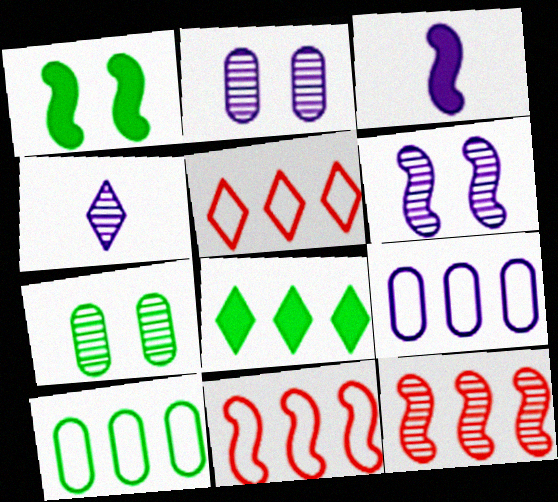[[3, 5, 7], 
[4, 7, 12], 
[8, 9, 12]]